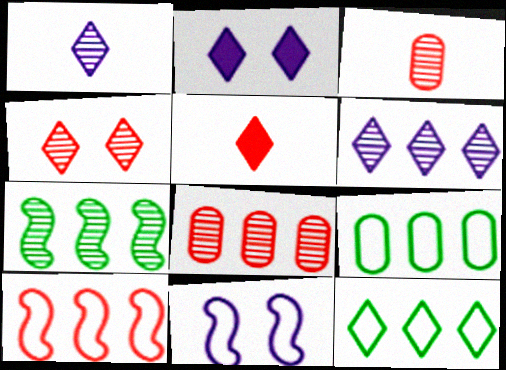[[6, 7, 8]]